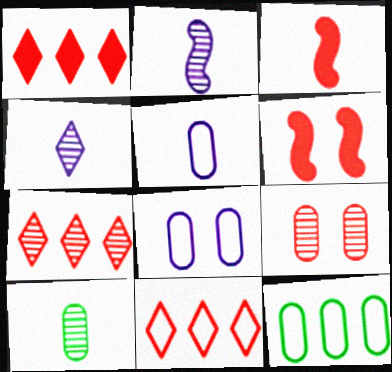[[1, 7, 11], 
[3, 9, 11], 
[4, 6, 12]]